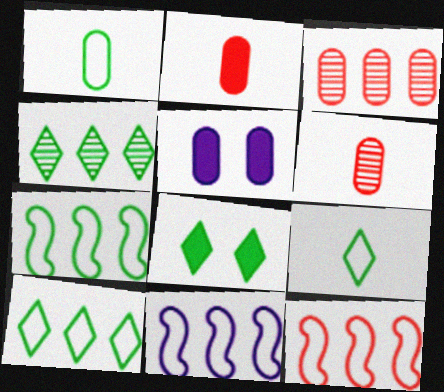[[1, 3, 5], 
[4, 8, 9], 
[6, 8, 11], 
[7, 11, 12]]